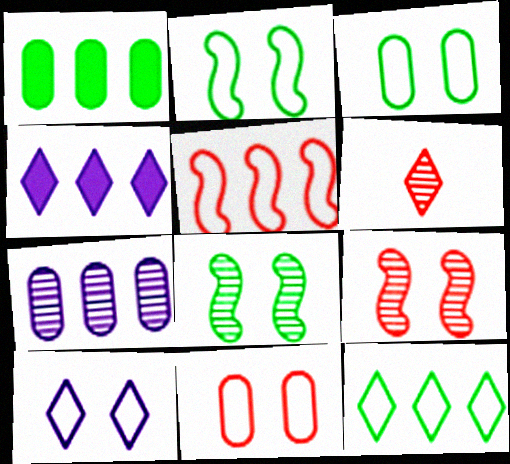[[2, 10, 11], 
[6, 7, 8]]